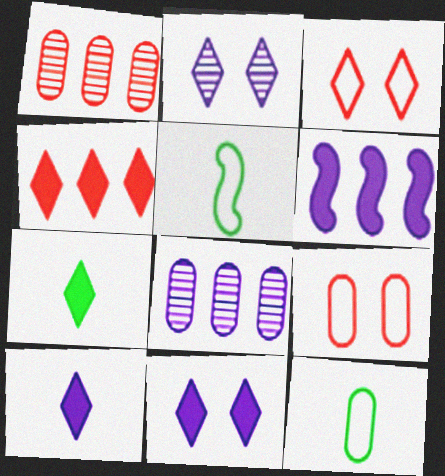[[1, 5, 11], 
[4, 7, 11]]